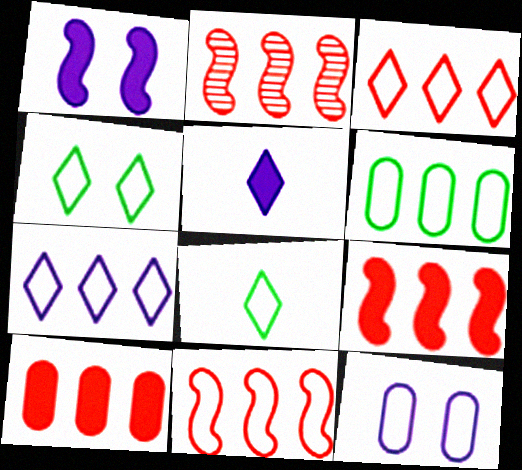[[2, 3, 10], 
[2, 9, 11], 
[6, 7, 11], 
[8, 11, 12]]